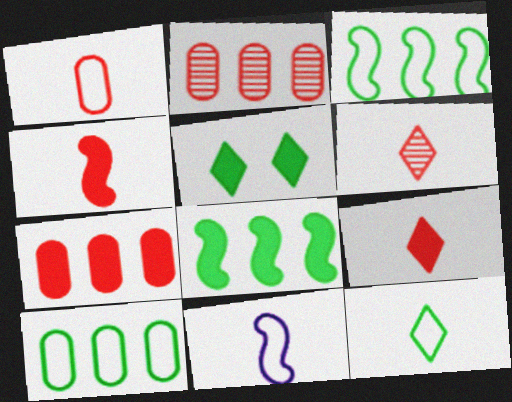[[1, 4, 6], 
[1, 11, 12], 
[2, 5, 11]]